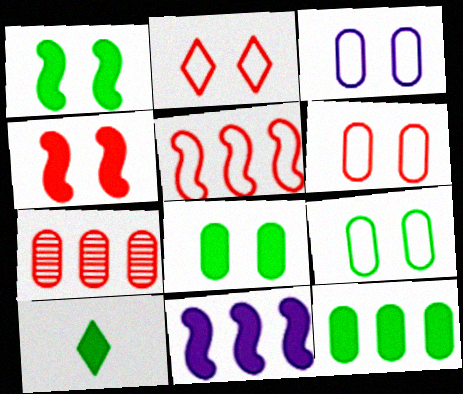[[1, 10, 12], 
[3, 6, 9]]